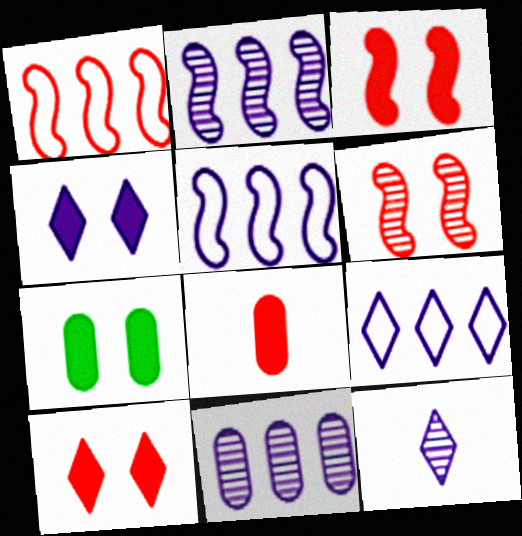[[1, 7, 12], 
[3, 4, 7], 
[4, 9, 12]]